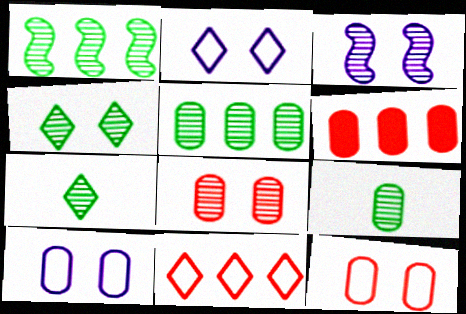[[1, 4, 9], 
[3, 4, 8], 
[6, 9, 10]]